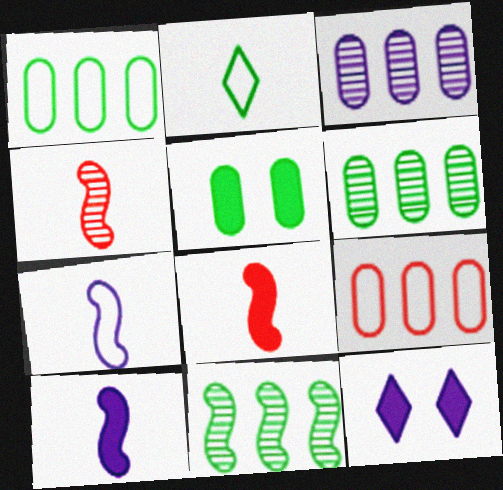[[1, 4, 12], 
[2, 5, 11], 
[3, 7, 12]]